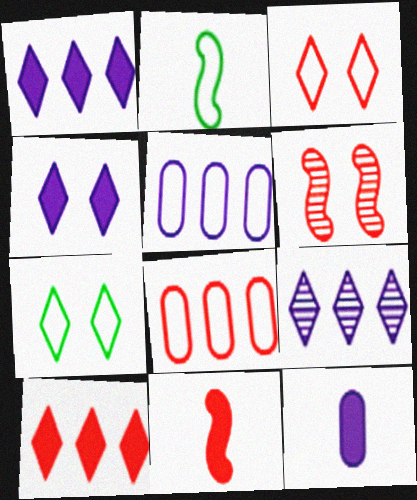[[2, 3, 5]]